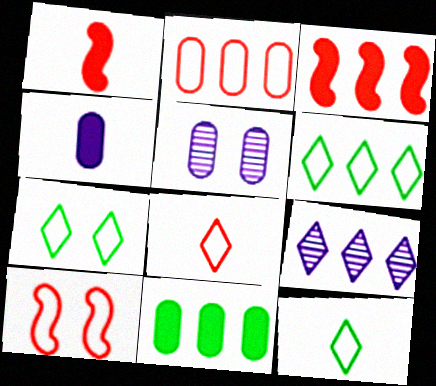[[1, 5, 6], 
[2, 8, 10], 
[3, 5, 12], 
[6, 7, 12]]